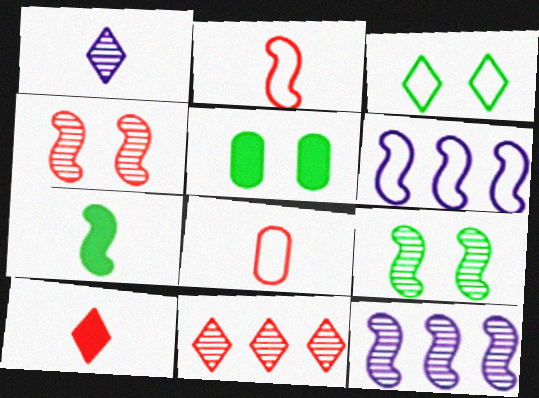[[1, 7, 8], 
[3, 5, 9], 
[3, 6, 8], 
[4, 6, 7]]